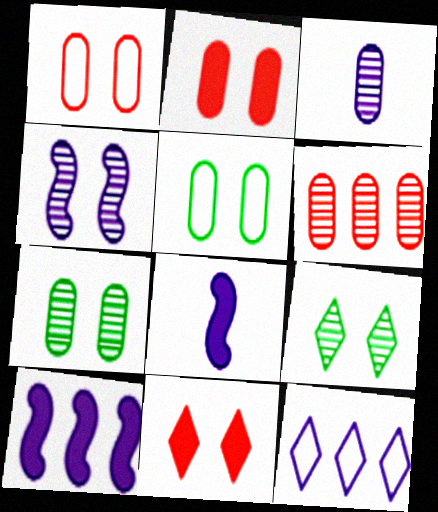[[3, 6, 7], 
[4, 5, 11]]